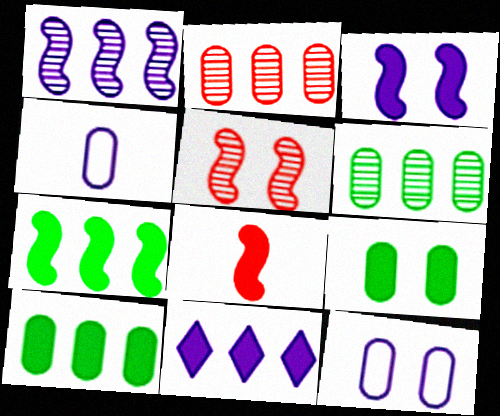[[2, 4, 9], 
[3, 7, 8], 
[8, 9, 11]]